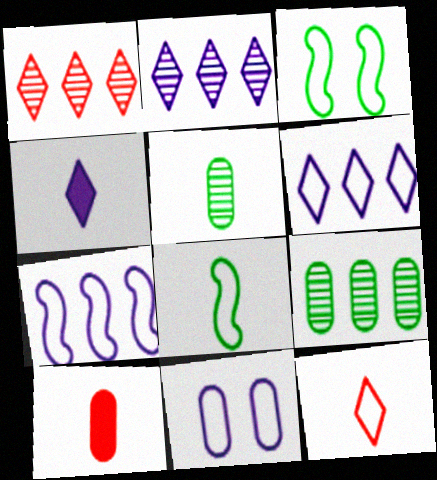[[2, 3, 10], 
[9, 10, 11]]